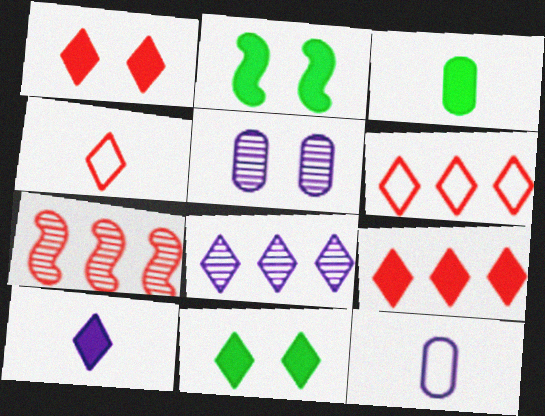[[4, 8, 11], 
[7, 11, 12], 
[9, 10, 11]]